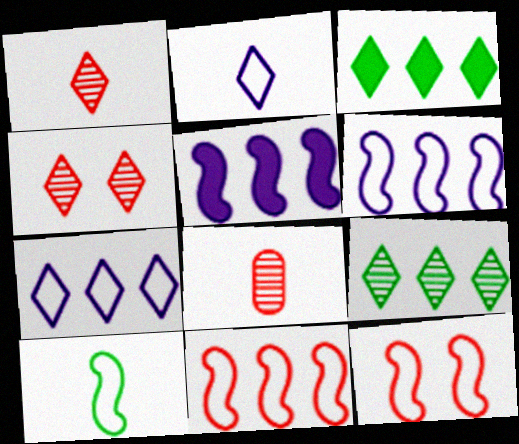[[2, 3, 4], 
[6, 10, 12]]